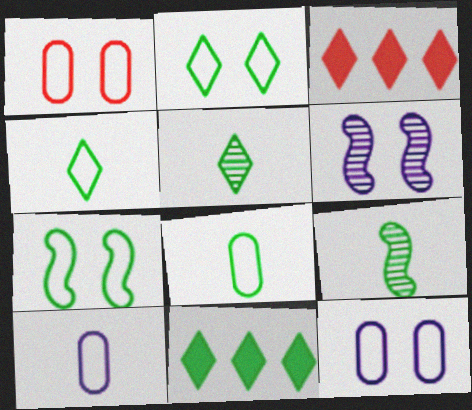[[2, 5, 11], 
[3, 6, 8], 
[3, 9, 12]]